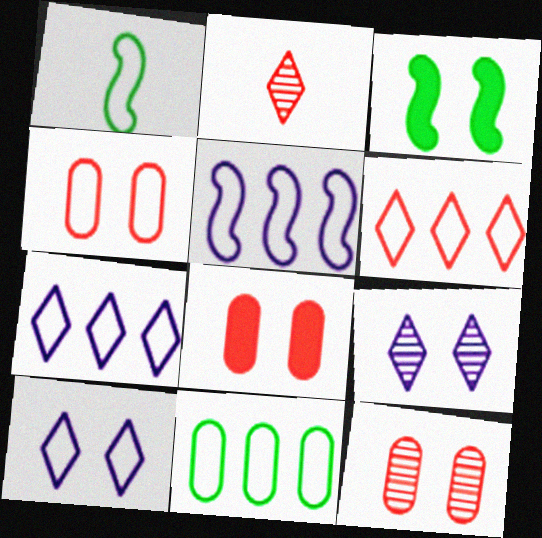[[1, 4, 7], 
[3, 4, 9], 
[3, 10, 12], 
[4, 8, 12], 
[5, 6, 11]]